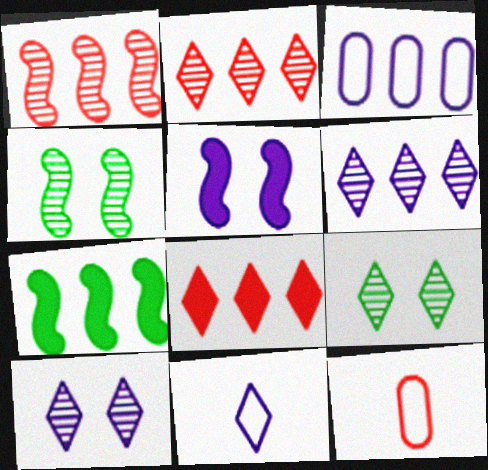[[2, 3, 7], 
[7, 10, 12], 
[8, 9, 11]]